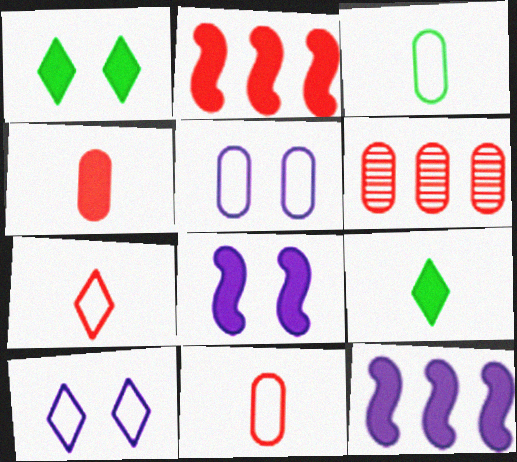[[1, 4, 12]]